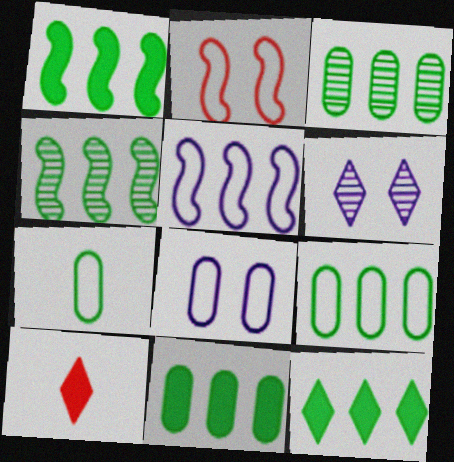[[1, 11, 12], 
[3, 9, 11], 
[4, 8, 10], 
[4, 9, 12]]